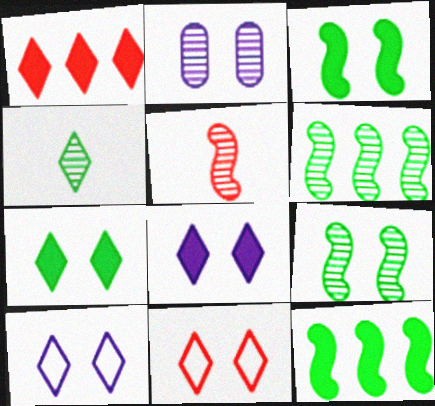[[1, 4, 10], 
[2, 3, 11]]